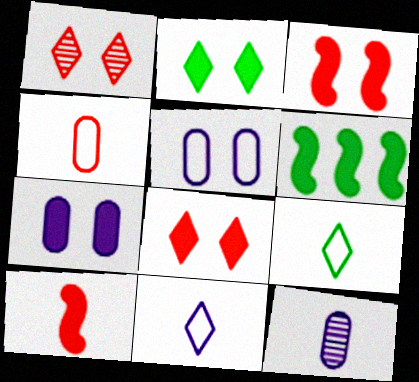[[2, 3, 7], 
[9, 10, 12]]